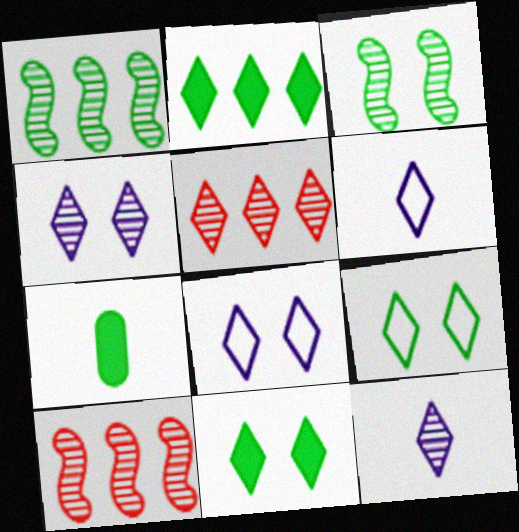[[1, 7, 9], 
[5, 6, 11], 
[7, 8, 10]]